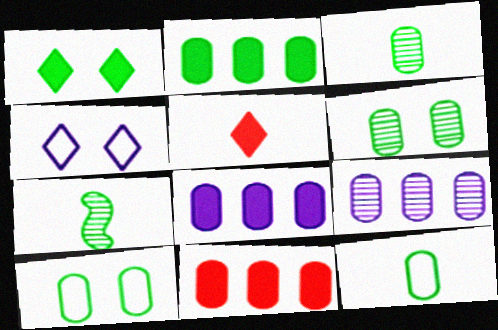[[2, 3, 10], 
[2, 6, 12], 
[2, 8, 11], 
[4, 7, 11]]